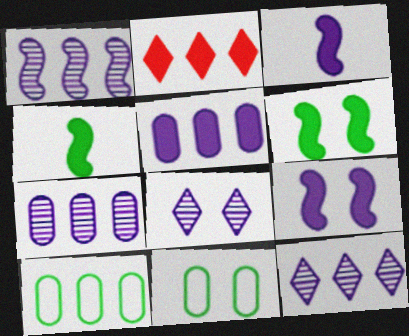[[1, 2, 10], 
[1, 7, 12]]